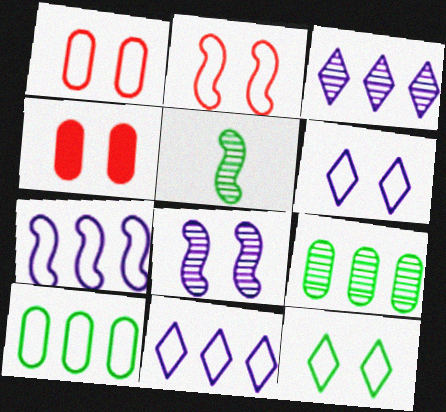[[4, 5, 11], 
[4, 8, 12]]